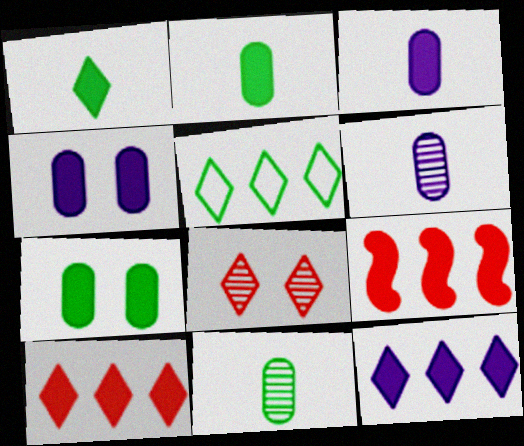[[1, 4, 9]]